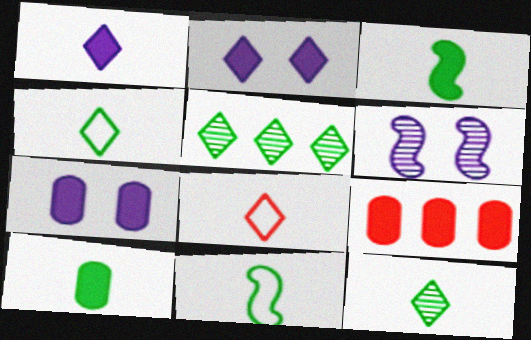[[1, 8, 12], 
[2, 3, 9], 
[2, 5, 8], 
[4, 6, 9], 
[7, 9, 10], 
[10, 11, 12]]